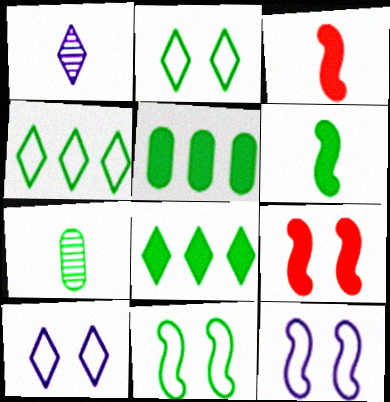[[7, 8, 11]]